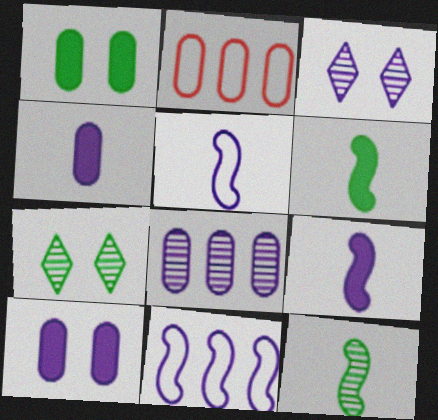[[2, 3, 6], 
[2, 7, 9], 
[3, 4, 11]]